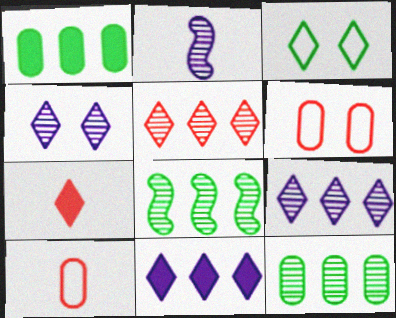[[3, 7, 9]]